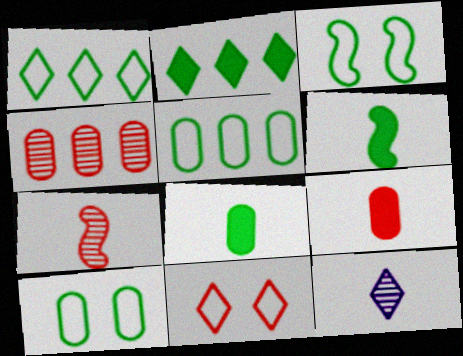[[2, 11, 12]]